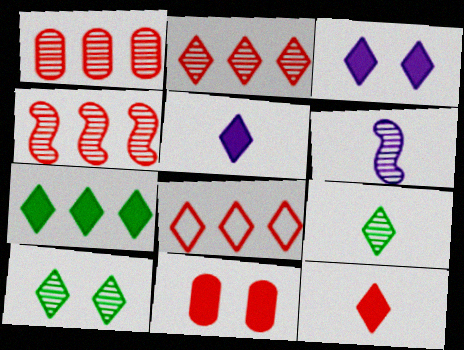[[1, 2, 4], 
[1, 6, 10], 
[3, 7, 12], 
[3, 8, 9], 
[5, 8, 10]]